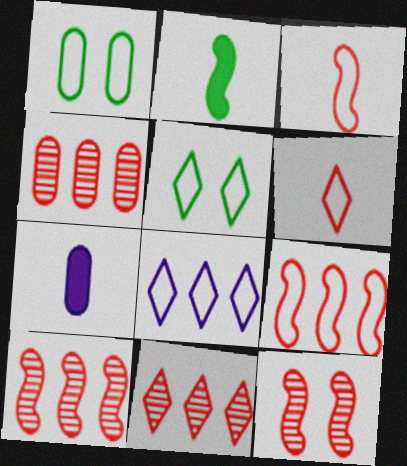[[1, 3, 8], 
[1, 4, 7], 
[4, 10, 11], 
[5, 6, 8], 
[5, 7, 10]]